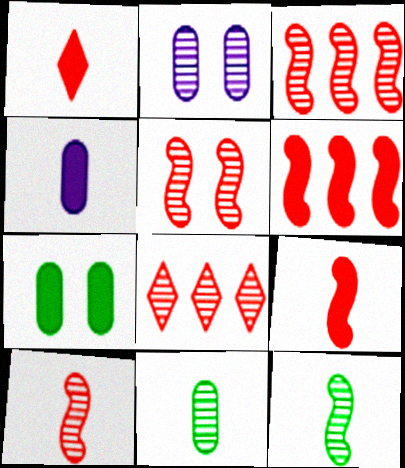[[2, 8, 12], 
[3, 5, 10]]